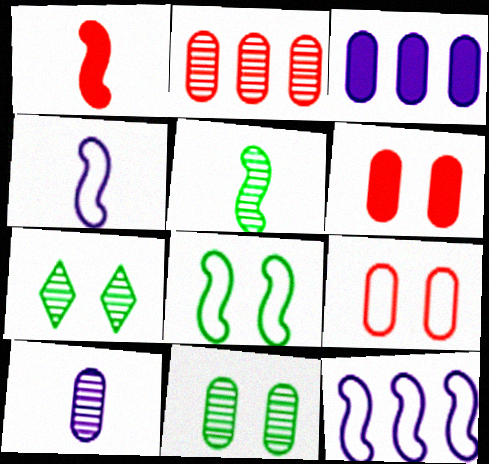[[1, 4, 5], 
[2, 10, 11]]